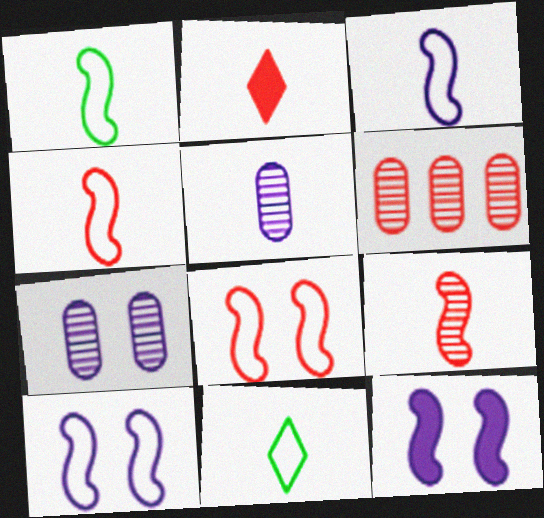[[1, 2, 5], 
[1, 3, 4], 
[2, 6, 8], 
[6, 11, 12]]